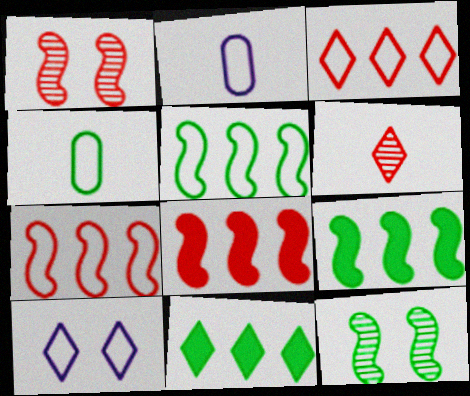[[1, 2, 11], 
[4, 7, 10], 
[4, 11, 12], 
[6, 10, 11]]